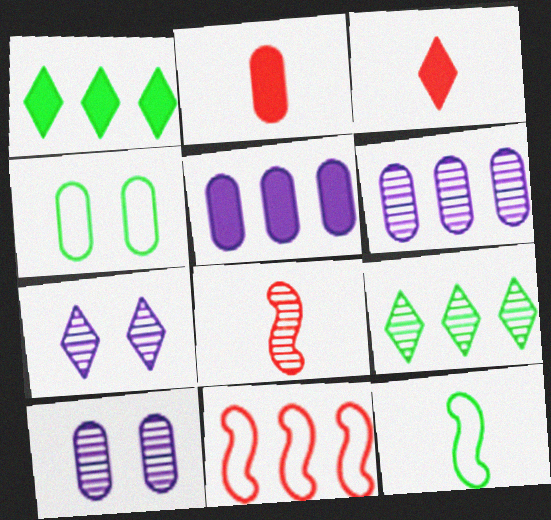[[1, 6, 11], 
[2, 4, 6], 
[5, 9, 11], 
[8, 9, 10]]